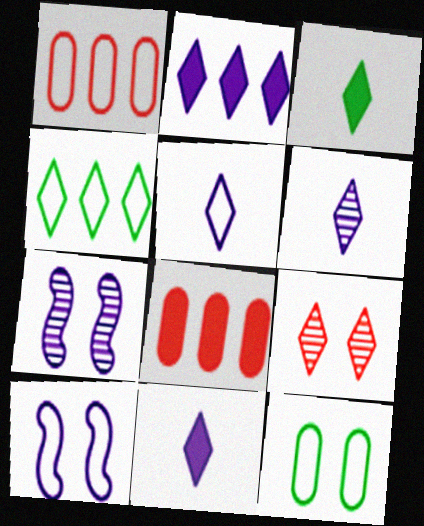[[1, 3, 7], 
[4, 9, 11], 
[5, 6, 11]]